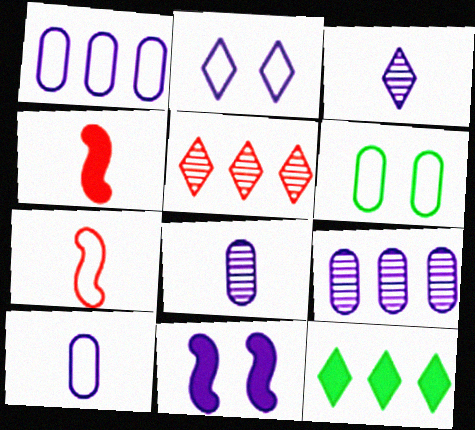[[1, 3, 11]]